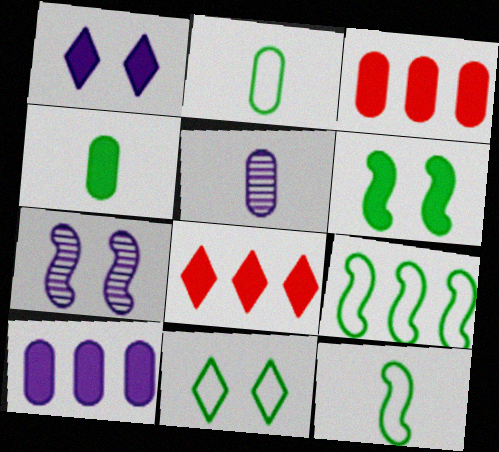[[2, 7, 8], 
[2, 9, 11]]